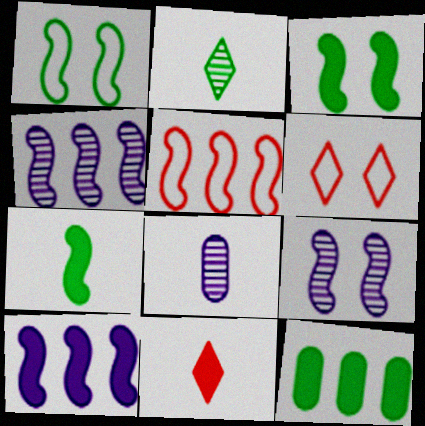[[1, 2, 12], 
[5, 7, 9]]